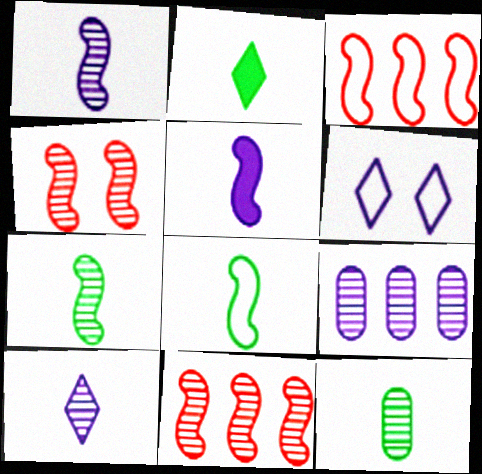[[2, 8, 12], 
[5, 6, 9]]